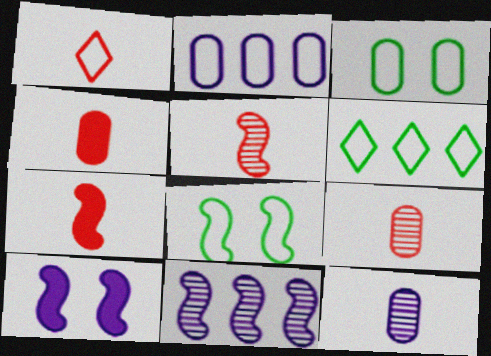[[1, 2, 8], 
[1, 4, 5], 
[1, 7, 9], 
[6, 9, 10], 
[7, 8, 11]]